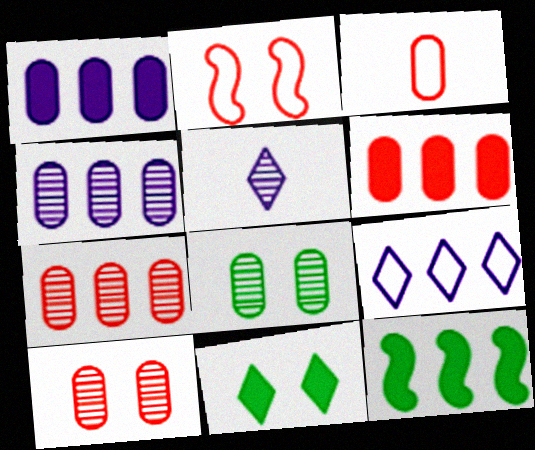[[1, 3, 8], 
[3, 6, 10], 
[7, 9, 12]]